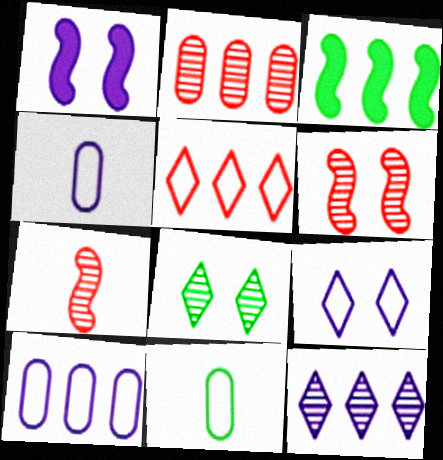[[1, 4, 12], 
[3, 8, 11]]